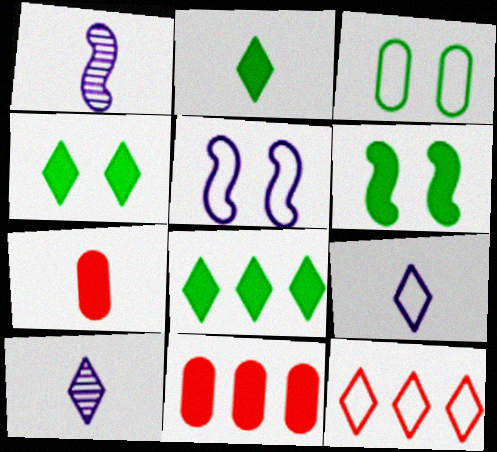[[2, 4, 8], 
[4, 10, 12]]